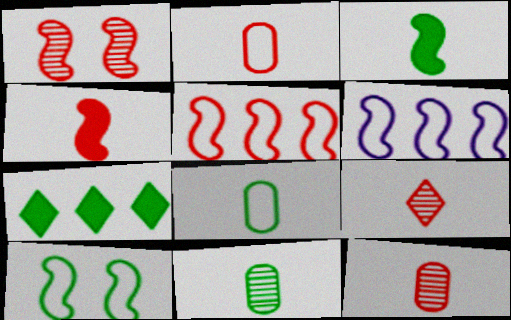[[1, 3, 6], 
[1, 4, 5], 
[2, 4, 9], 
[7, 10, 11]]